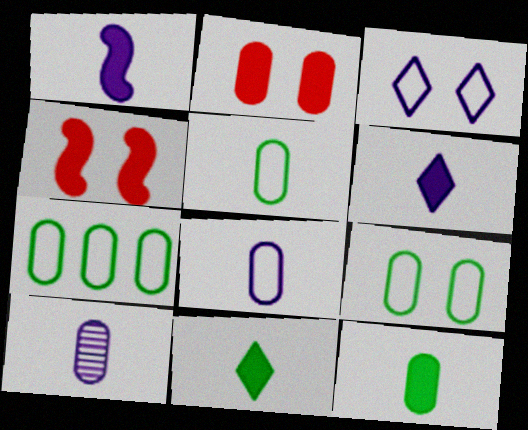[[2, 7, 10], 
[5, 7, 9]]